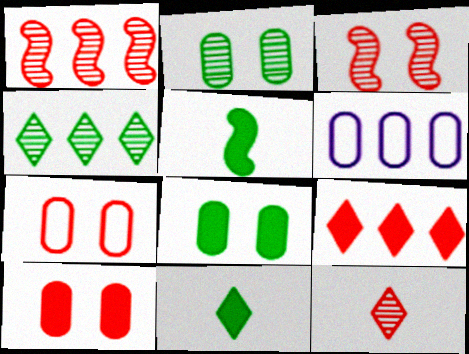[[3, 6, 11]]